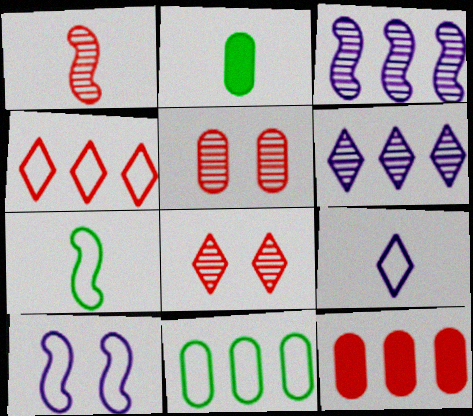[[1, 2, 9]]